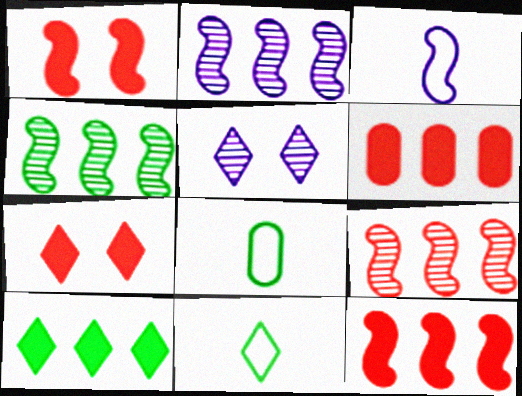[[1, 3, 4], 
[2, 4, 9], 
[2, 7, 8], 
[5, 8, 12]]